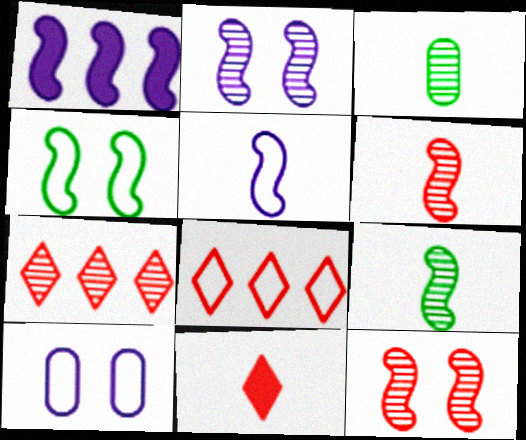[[1, 2, 5], 
[1, 4, 6], 
[2, 3, 7], 
[3, 5, 11]]